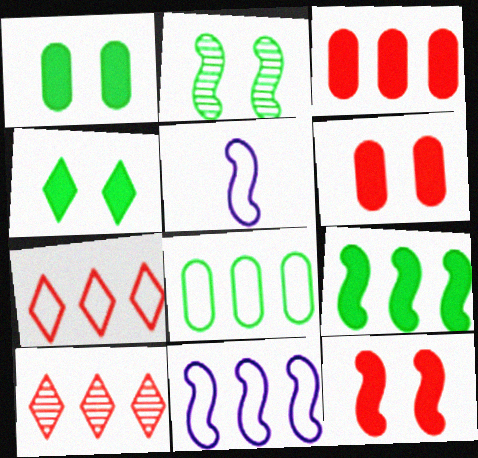[[1, 5, 10], 
[7, 8, 11]]